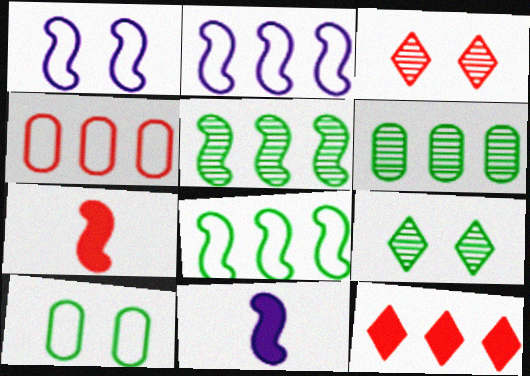[[1, 5, 7], 
[2, 6, 12], 
[3, 4, 7], 
[4, 9, 11]]